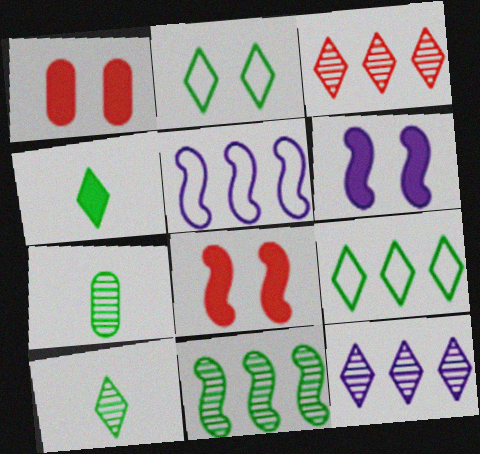[[1, 5, 10]]